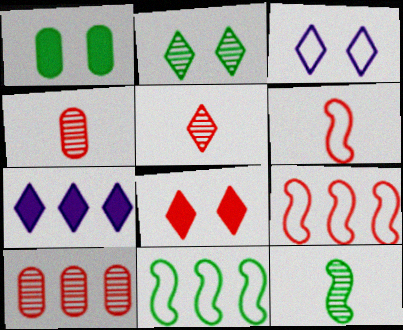[[2, 3, 8], 
[4, 8, 9], 
[6, 8, 10], 
[7, 10, 11]]